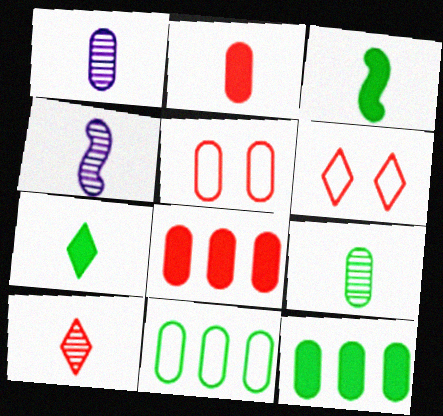[[1, 5, 12], 
[4, 6, 12], 
[4, 9, 10]]